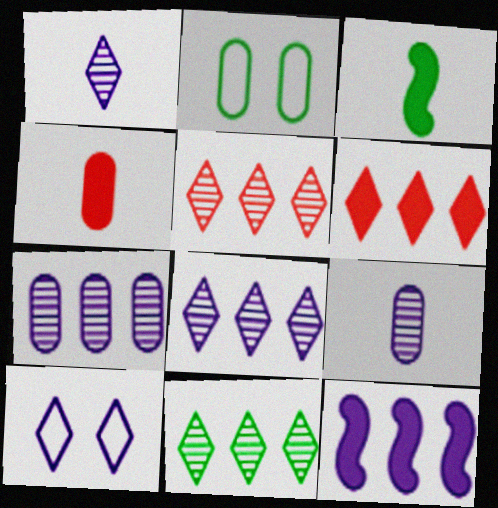[[2, 3, 11], 
[2, 4, 7], 
[5, 8, 11], 
[9, 10, 12]]